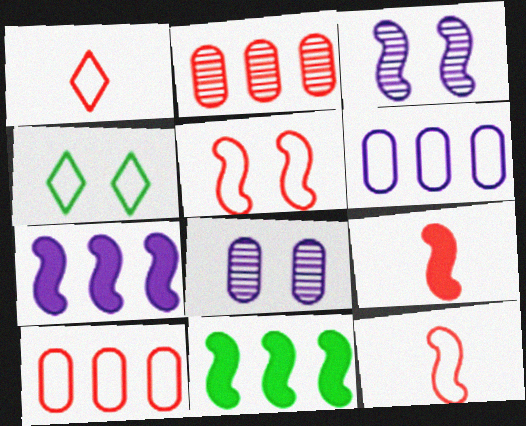[[1, 5, 10], 
[1, 8, 11], 
[3, 11, 12], 
[4, 6, 12]]